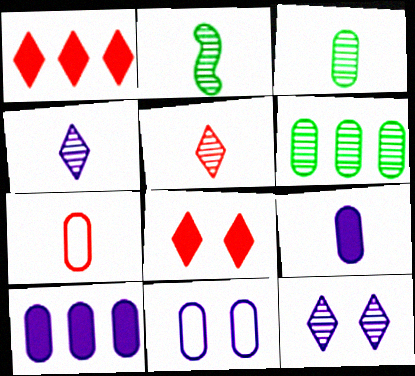[[1, 2, 11], 
[3, 7, 9]]